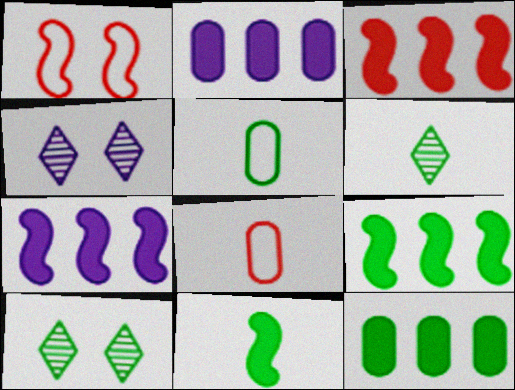[[1, 2, 6], 
[3, 4, 5], 
[3, 7, 9], 
[4, 8, 9], 
[5, 6, 11], 
[5, 9, 10], 
[7, 8, 10]]